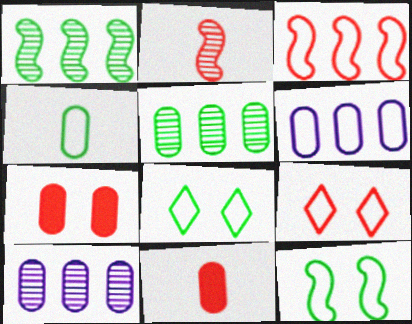[[4, 7, 10]]